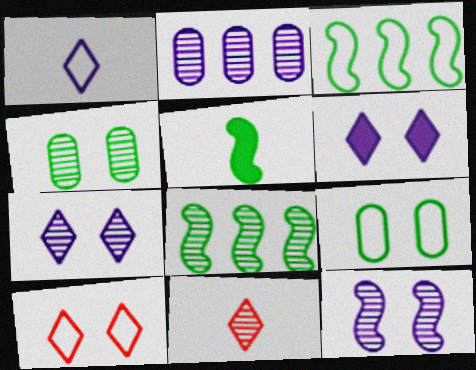[[2, 5, 10]]